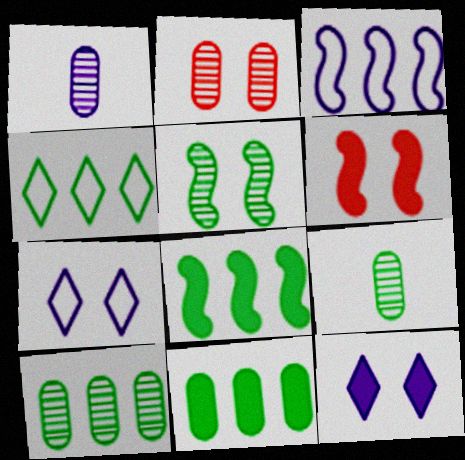[[1, 2, 10], 
[1, 3, 12], 
[1, 4, 6], 
[4, 8, 10]]